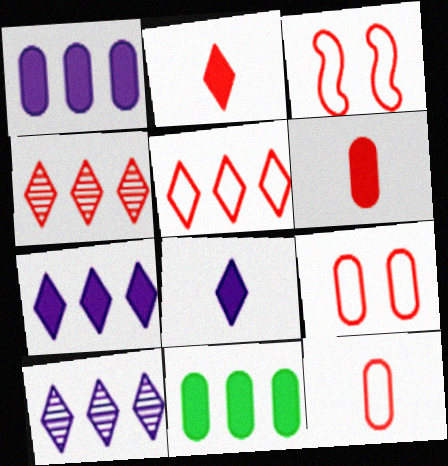[[3, 4, 6], 
[3, 5, 12]]